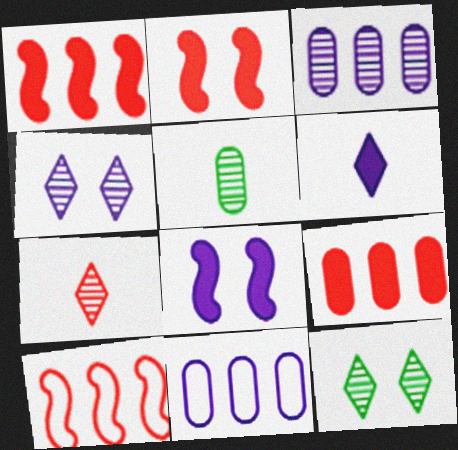[]